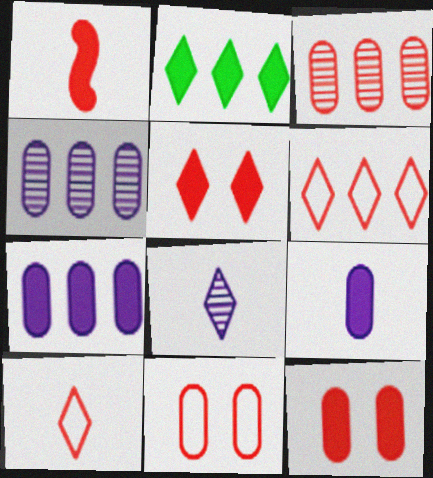[]